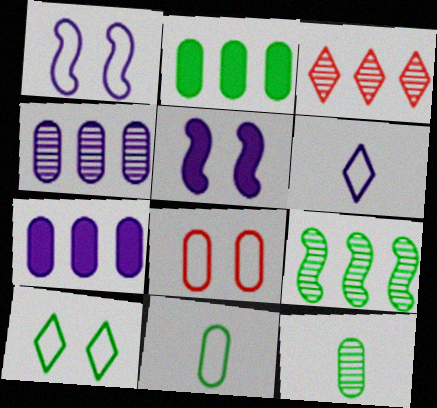[[1, 8, 10], 
[3, 4, 9], 
[3, 5, 11], 
[4, 5, 6], 
[7, 8, 12]]